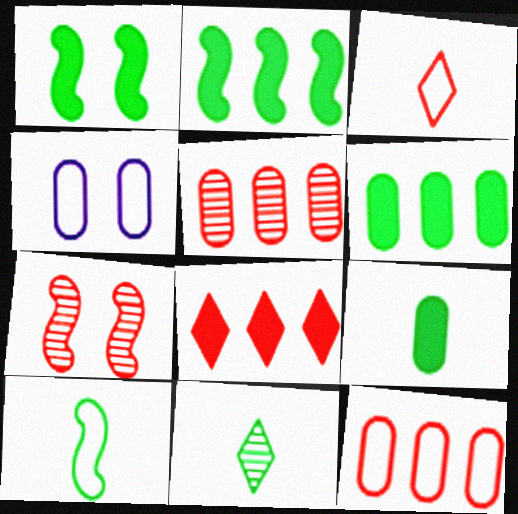[[4, 5, 9], 
[9, 10, 11]]